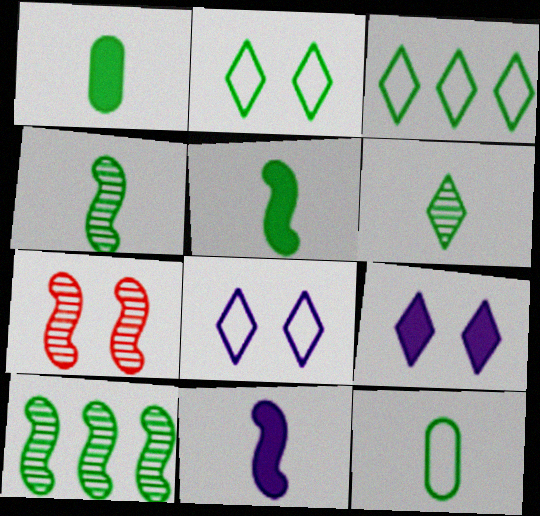[[1, 2, 10], 
[5, 6, 12]]